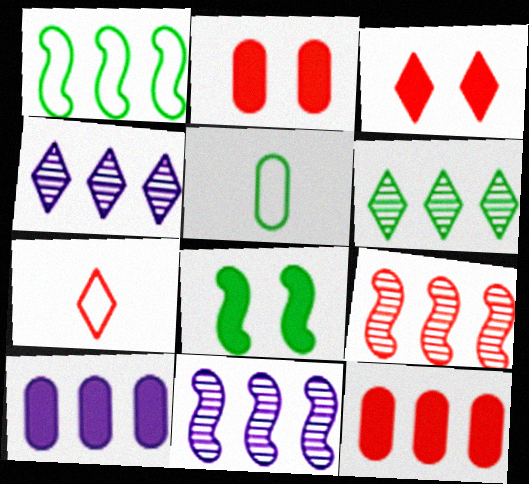[[1, 4, 12], 
[2, 7, 9], 
[3, 5, 11], 
[5, 6, 8]]